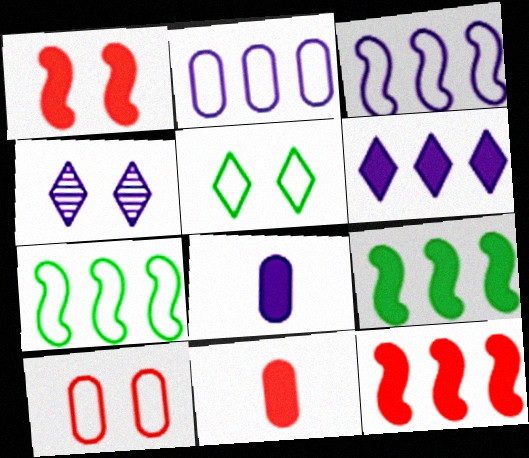[[3, 4, 8], 
[4, 7, 11]]